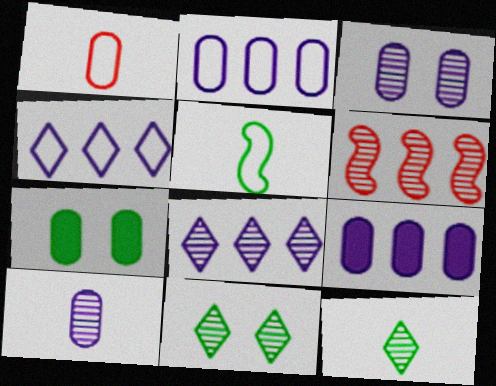[[3, 6, 12], 
[6, 10, 11]]